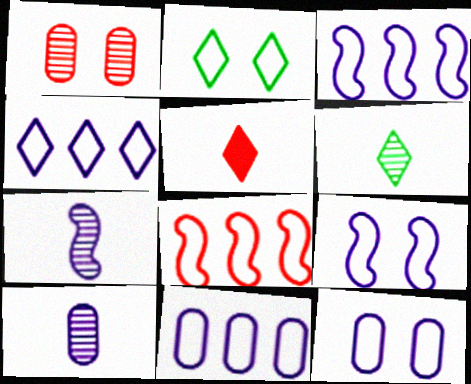[[1, 5, 8], 
[3, 4, 11]]